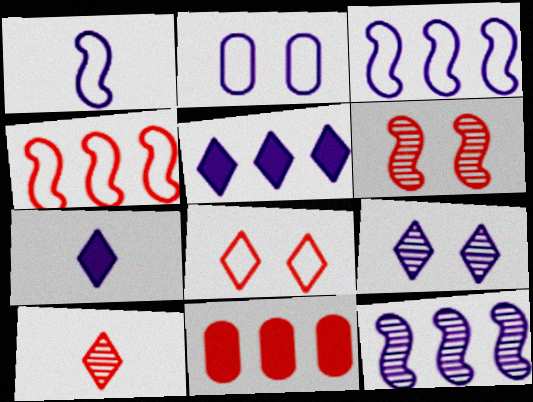[[2, 7, 12]]